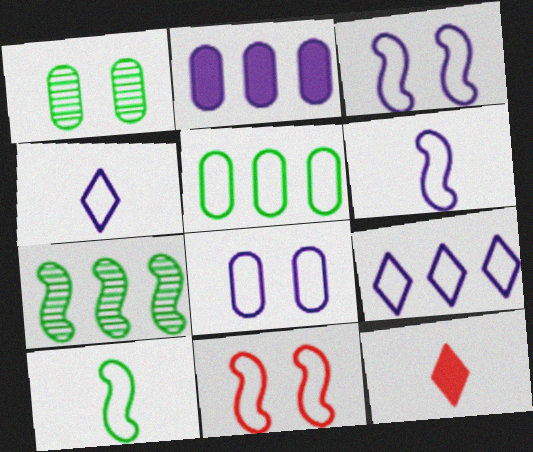[[4, 5, 11], 
[6, 8, 9], 
[7, 8, 12]]